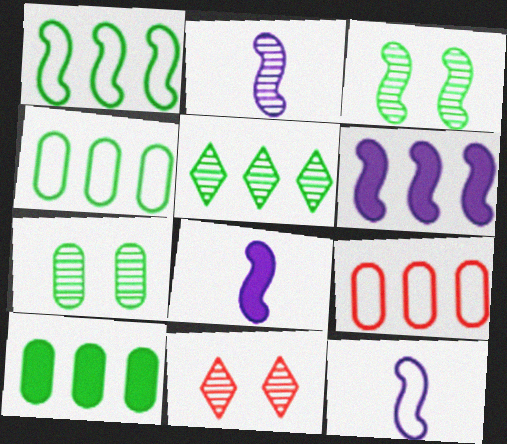[[1, 5, 10], 
[2, 8, 12], 
[4, 8, 11], 
[5, 6, 9], 
[10, 11, 12]]